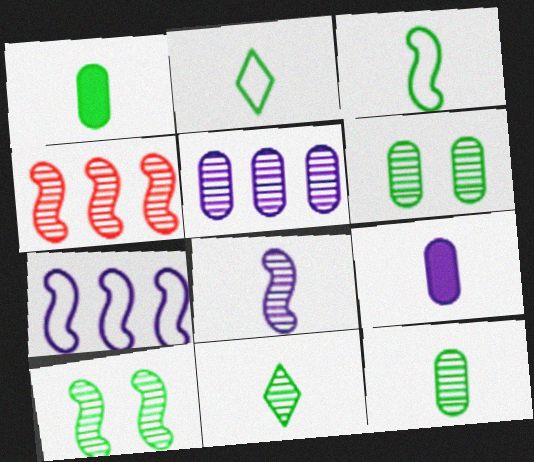[[1, 3, 11], 
[4, 8, 10]]